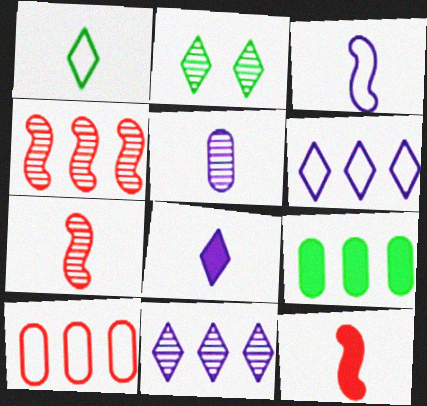[[1, 5, 12], 
[2, 4, 5], 
[3, 5, 8], 
[4, 6, 9]]